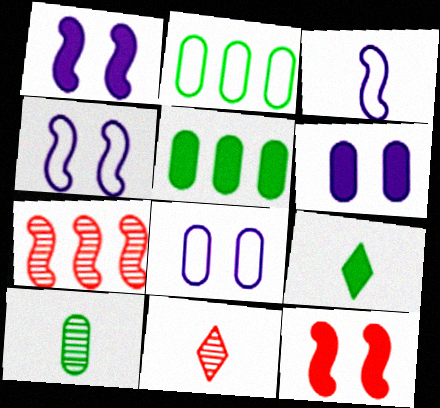[[1, 2, 11], 
[4, 5, 11], 
[7, 8, 9]]